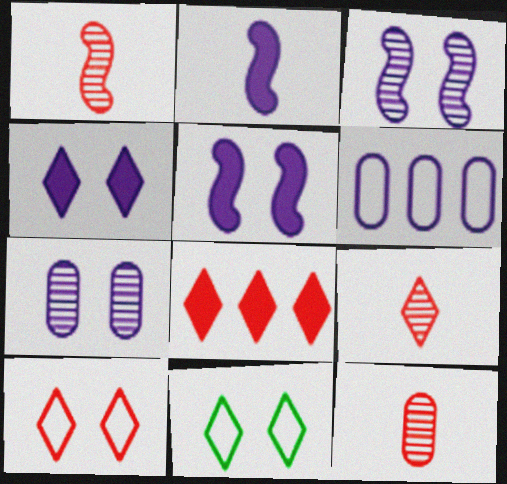[[1, 9, 12], 
[8, 9, 10]]